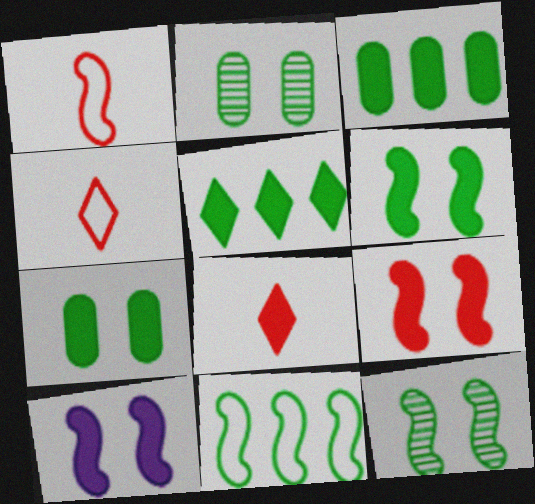[[3, 8, 10], 
[6, 9, 10]]